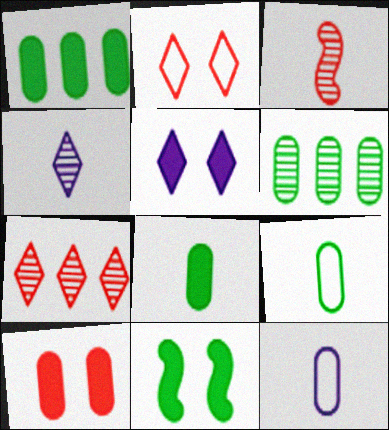[[5, 10, 11], 
[6, 10, 12], 
[7, 11, 12]]